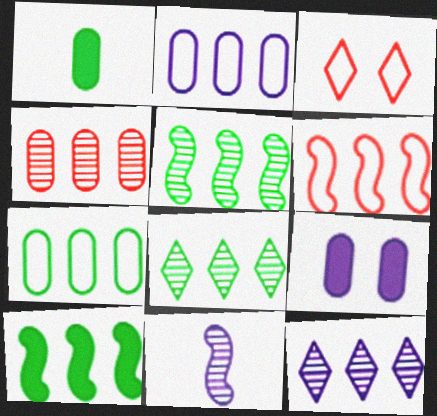[[4, 5, 12], 
[7, 8, 10]]